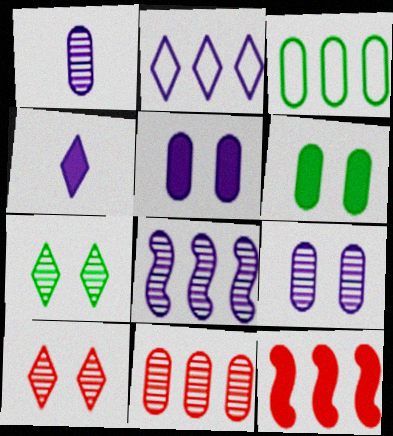[[4, 6, 12]]